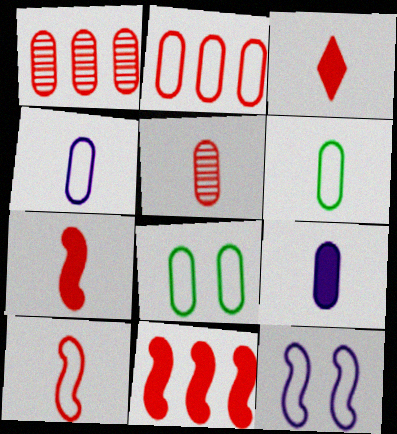[[1, 8, 9], 
[2, 4, 8], 
[3, 5, 10], 
[5, 6, 9]]